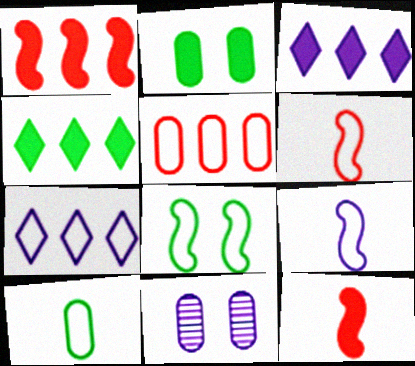[[2, 3, 12], 
[3, 9, 11], 
[4, 6, 11]]